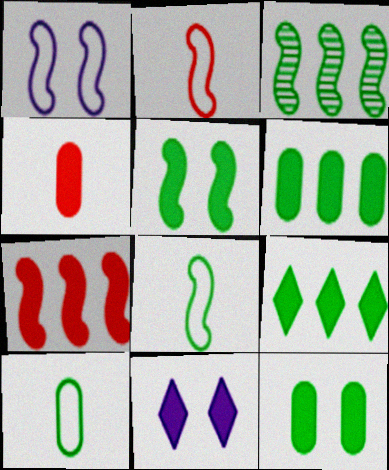[[3, 5, 8]]